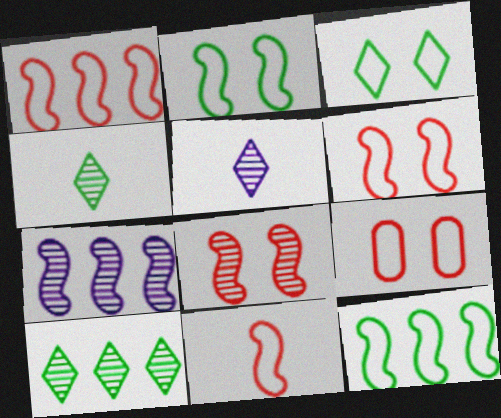[[1, 6, 11]]